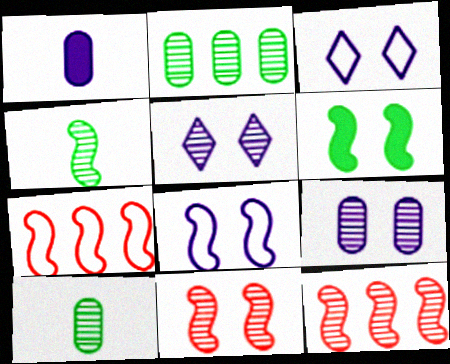[[5, 10, 12], 
[6, 8, 11]]